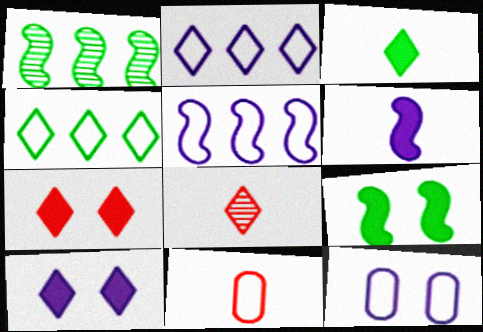[[1, 10, 11], 
[4, 8, 10]]